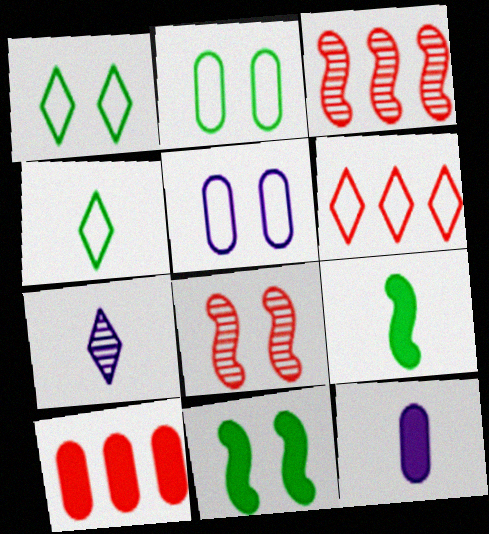[[1, 3, 12], 
[3, 6, 10]]